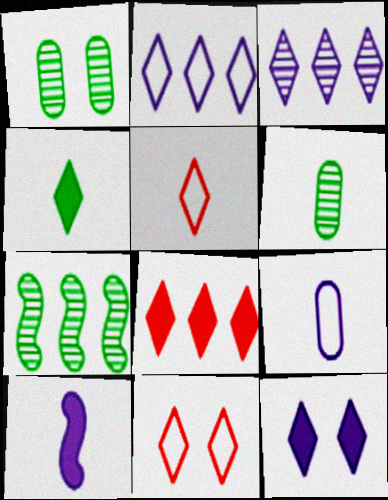[[3, 4, 11], 
[4, 8, 12], 
[5, 6, 10]]